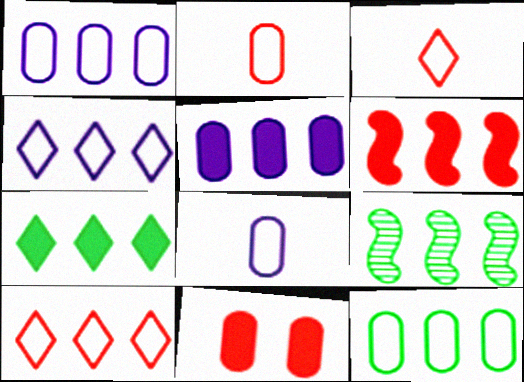[[5, 6, 7], 
[5, 9, 10], 
[7, 9, 12]]